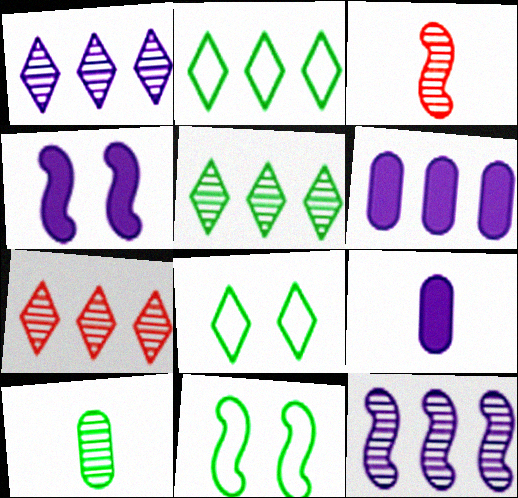[[1, 5, 7], 
[3, 6, 8], 
[7, 9, 11]]